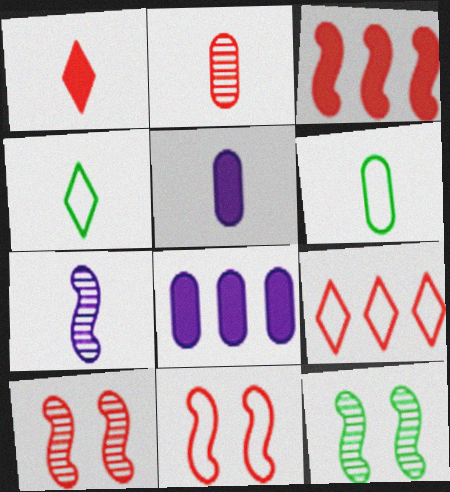[[1, 6, 7], 
[2, 5, 6], 
[4, 8, 10], 
[5, 9, 12]]